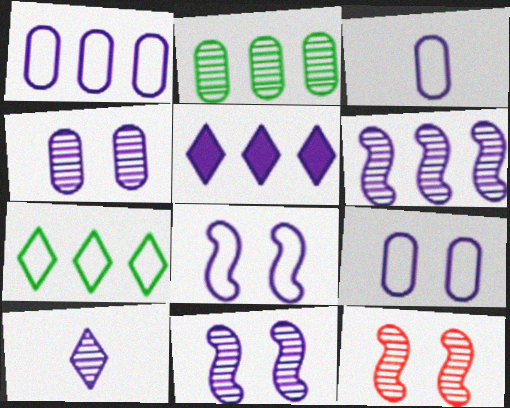[[1, 3, 9], 
[1, 5, 6], 
[2, 10, 12], 
[3, 5, 11], 
[4, 6, 10]]